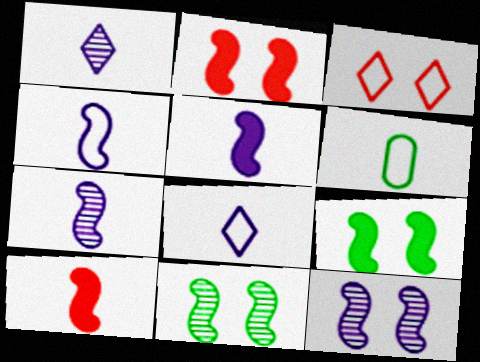[[1, 6, 10], 
[4, 5, 7]]